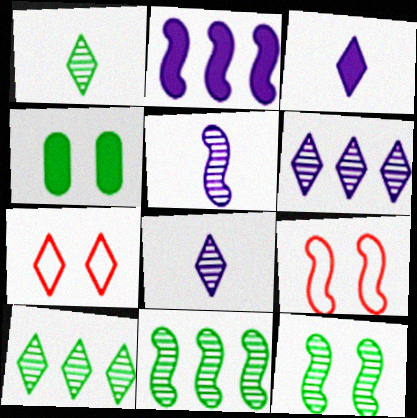[[3, 7, 10]]